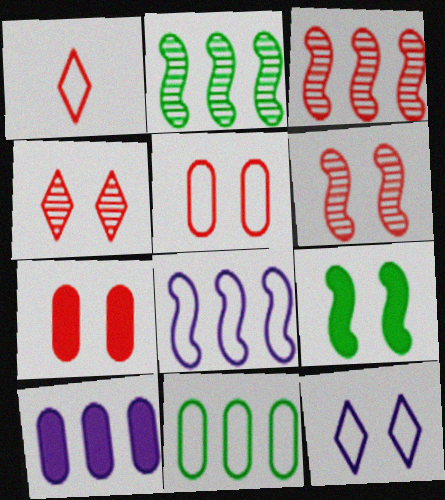[[1, 3, 7]]